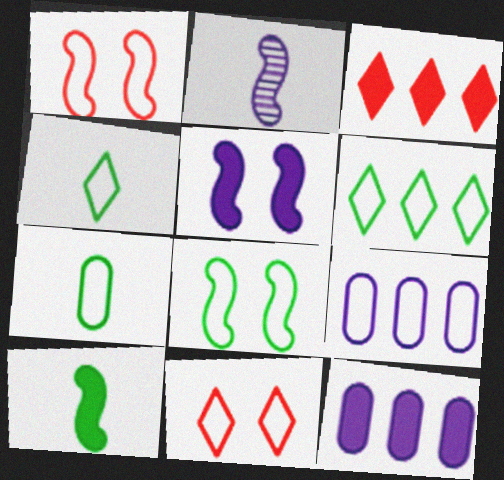[[1, 4, 9], 
[6, 7, 8]]